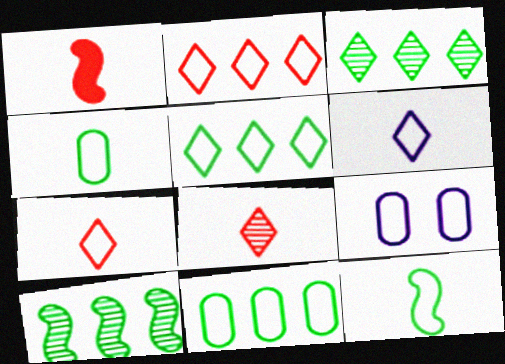[[1, 3, 9], 
[2, 9, 12]]